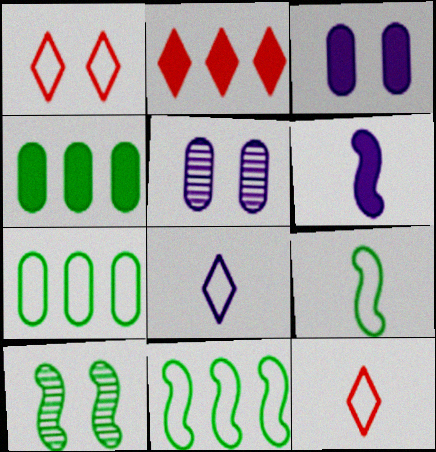[[1, 3, 10], 
[2, 5, 9]]